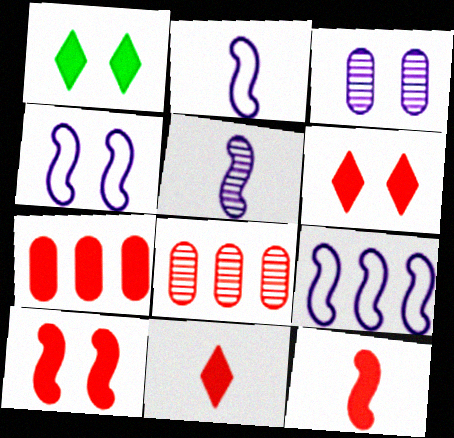[[1, 2, 8], 
[2, 4, 9], 
[6, 7, 12], 
[7, 10, 11]]